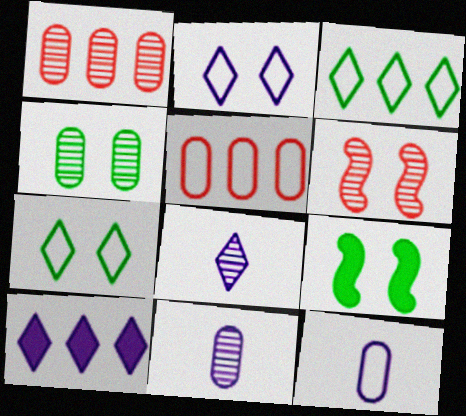[[1, 4, 11], 
[2, 8, 10], 
[4, 7, 9], 
[5, 8, 9]]